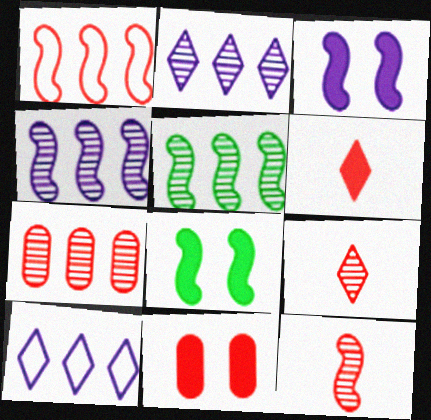[[1, 9, 11], 
[2, 5, 7]]